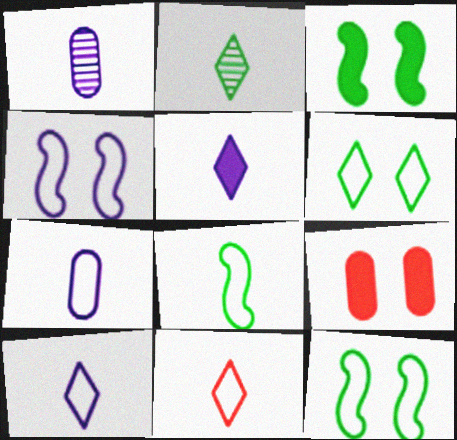[[2, 5, 11], 
[7, 8, 11]]